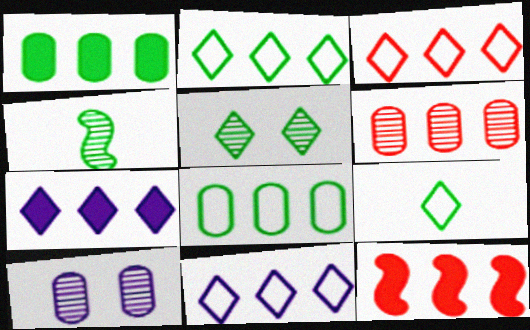[[1, 7, 12], 
[2, 3, 11], 
[3, 6, 12], 
[9, 10, 12]]